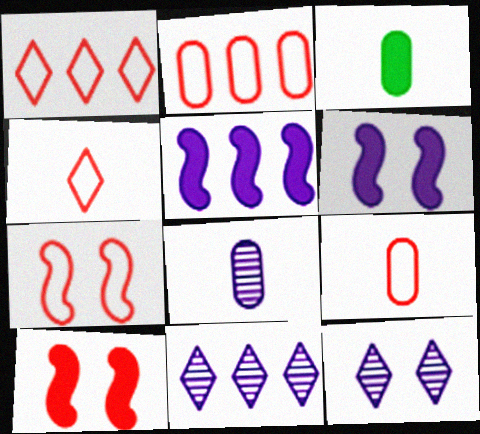[[1, 7, 9], 
[2, 4, 7], 
[3, 7, 11], 
[3, 8, 9]]